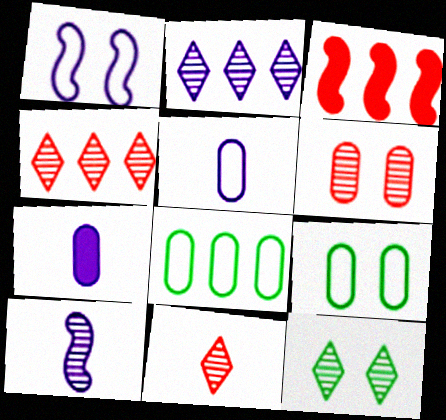[[1, 2, 7], 
[2, 3, 8], 
[2, 11, 12], 
[3, 5, 12], 
[6, 7, 8]]